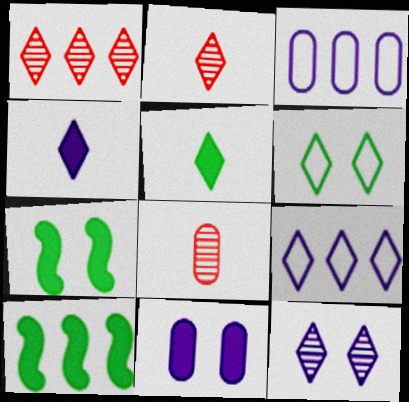[[1, 3, 10], 
[1, 4, 6], 
[2, 3, 7], 
[4, 9, 12], 
[7, 8, 9]]